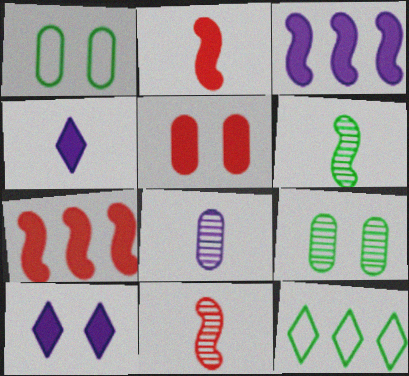[]